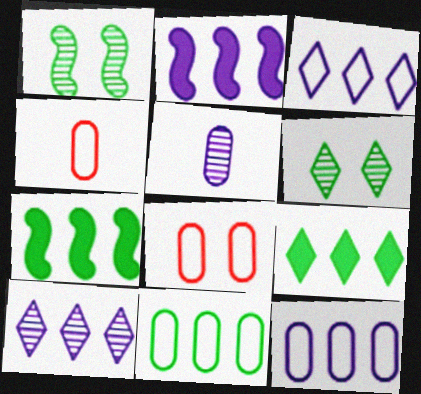[[2, 4, 6], 
[2, 10, 12]]